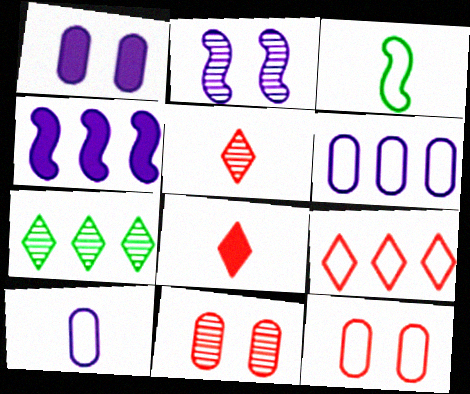[]